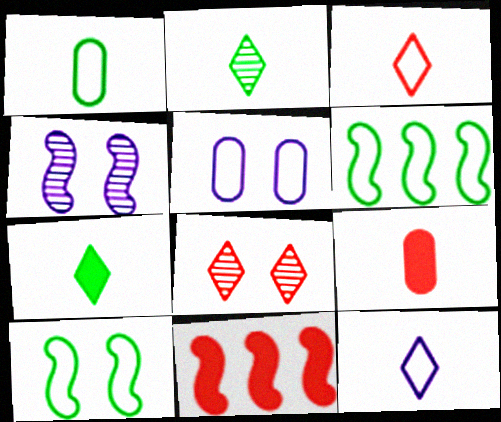[[2, 5, 11], 
[3, 5, 6]]